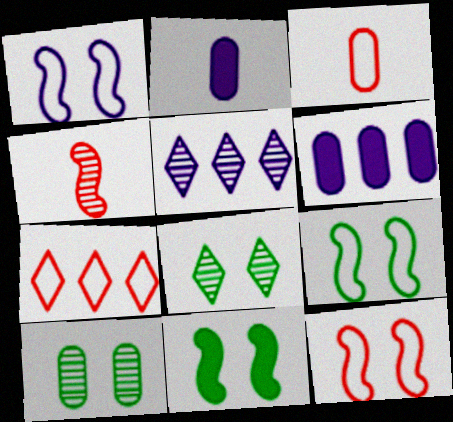[[1, 2, 5], 
[1, 9, 12], 
[3, 5, 11], 
[3, 6, 10], 
[3, 7, 12], 
[4, 5, 10]]